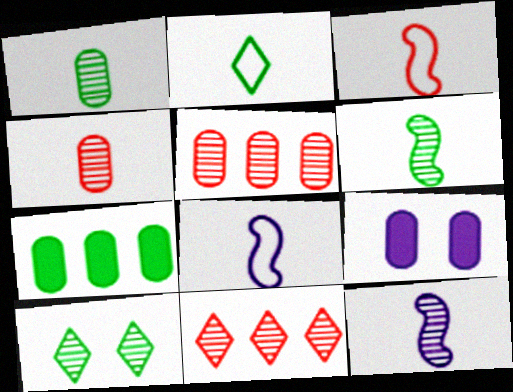[[5, 10, 12]]